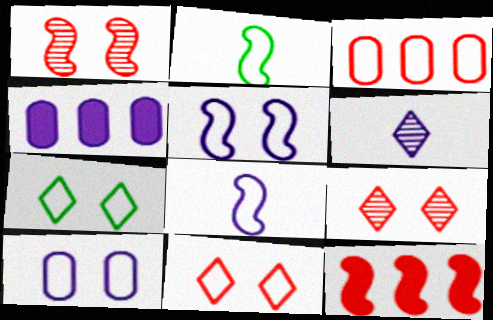[[2, 4, 9], 
[3, 7, 8], 
[4, 5, 6]]